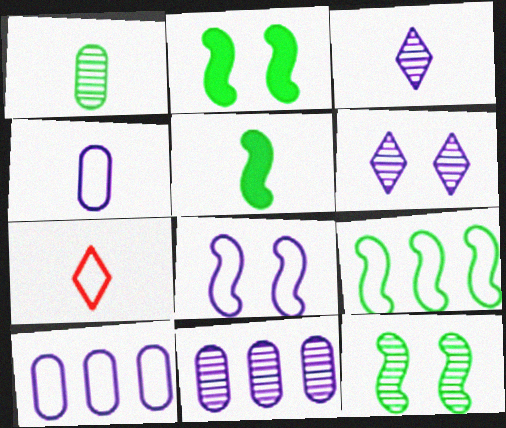[[2, 7, 11], 
[5, 9, 12]]